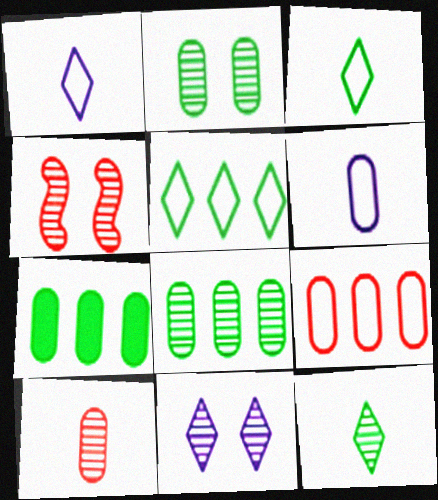[[1, 4, 7], 
[2, 4, 11]]